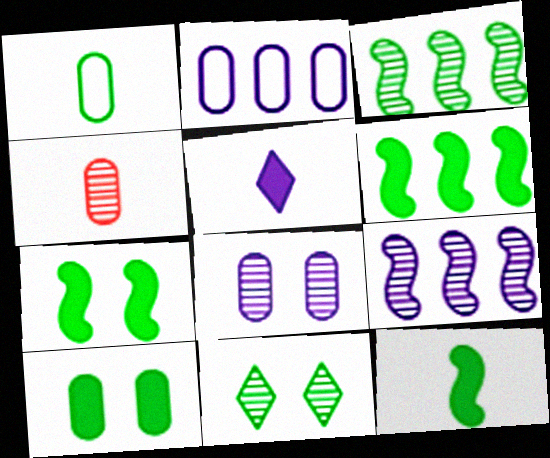[[1, 6, 11], 
[2, 4, 10], 
[4, 9, 11], 
[6, 7, 12]]